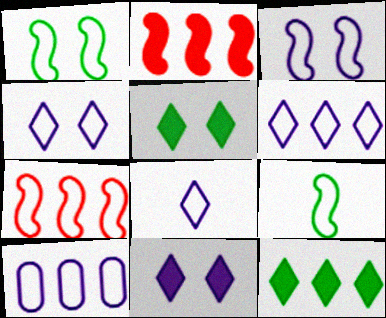[[3, 7, 9], 
[3, 8, 10], 
[4, 6, 8]]